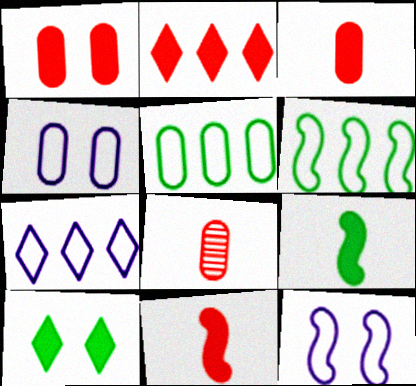[[1, 2, 11]]